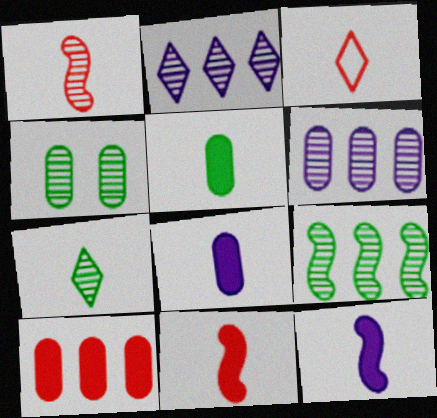[[1, 2, 4], 
[4, 7, 9]]